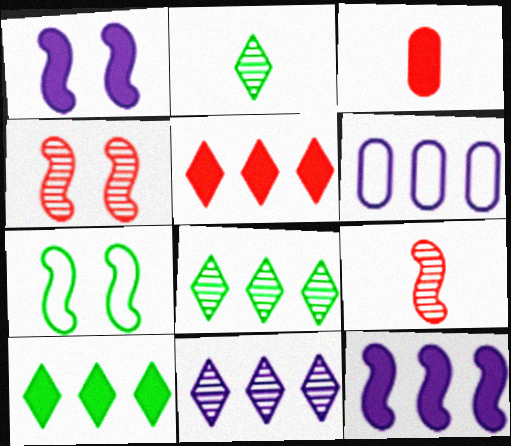[[1, 3, 10], 
[1, 4, 7], 
[3, 7, 11], 
[6, 11, 12], 
[7, 9, 12]]